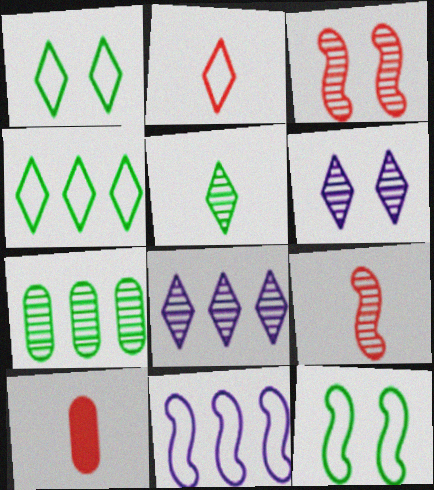[[2, 9, 10], 
[6, 7, 9], 
[8, 10, 12]]